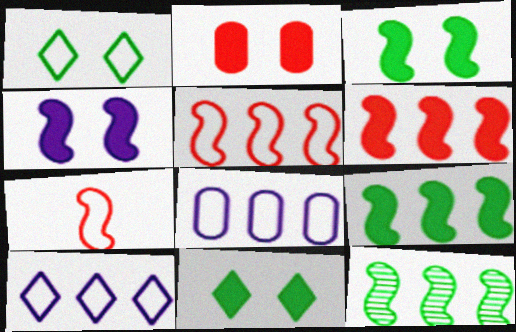[[1, 7, 8], 
[2, 4, 11], 
[4, 7, 12]]